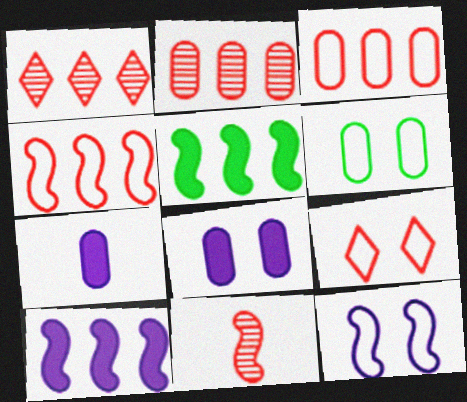[[2, 6, 7], 
[5, 11, 12], 
[6, 9, 12]]